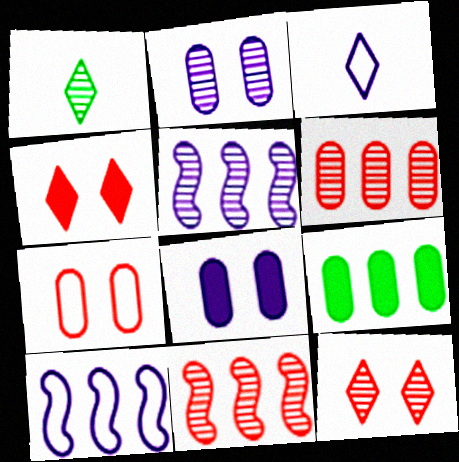[[1, 2, 11], 
[3, 5, 8]]